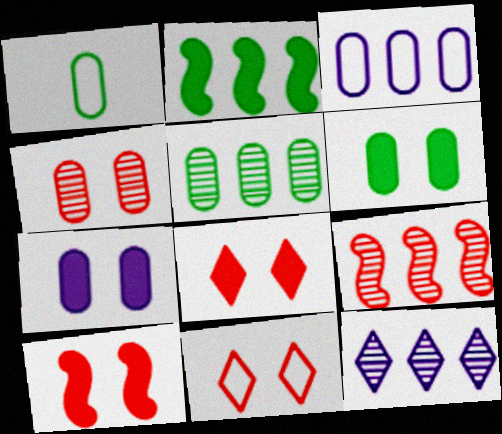[[1, 5, 6], 
[1, 10, 12], 
[4, 10, 11], 
[5, 9, 12]]